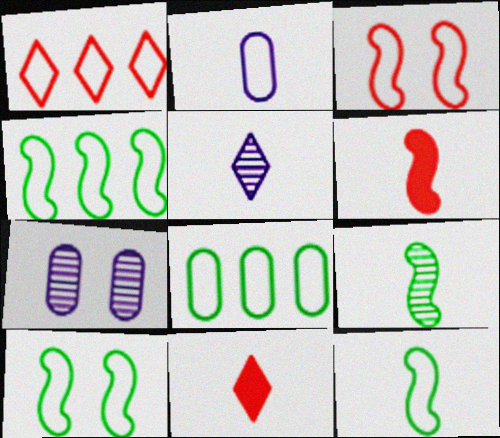[[1, 2, 10], 
[2, 9, 11], 
[4, 7, 11], 
[4, 10, 12]]